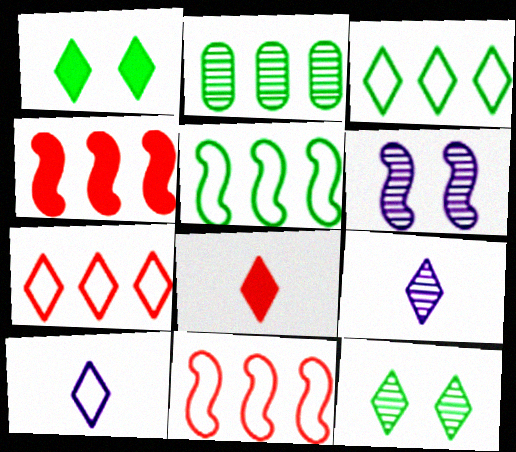[[1, 7, 9]]